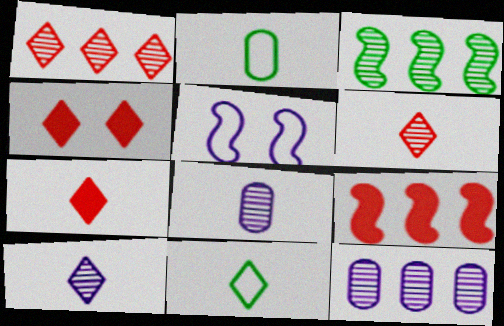[[1, 3, 12], 
[7, 10, 11]]